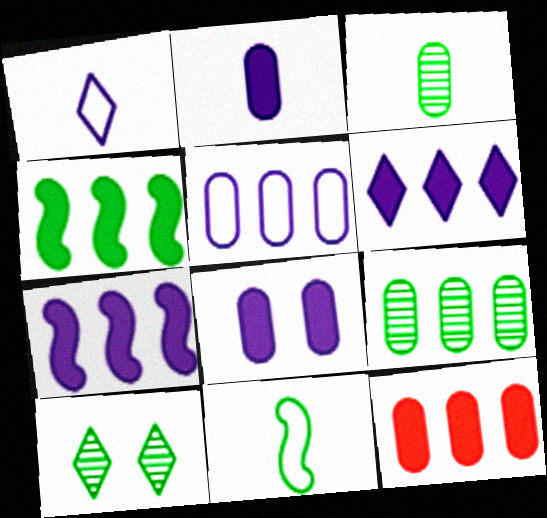[[4, 6, 12], 
[5, 9, 12]]